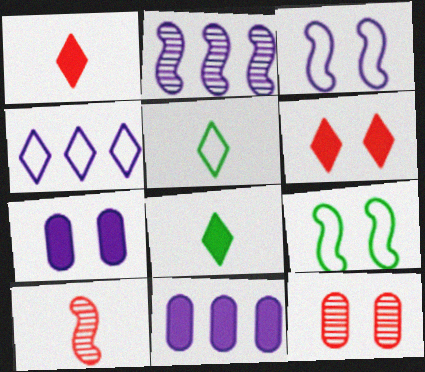[[2, 4, 11]]